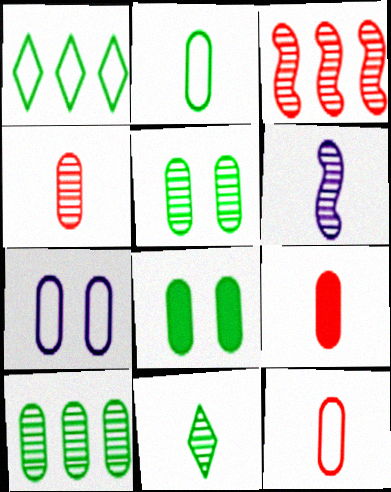[[2, 8, 10], 
[4, 6, 11], 
[4, 9, 12], 
[7, 9, 10]]